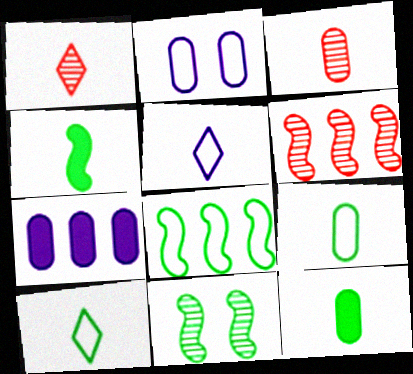[[3, 4, 5], 
[4, 8, 11]]